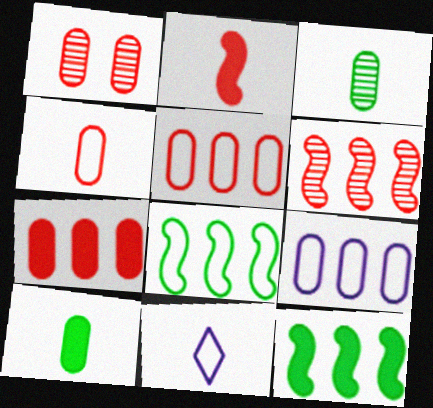[[1, 4, 7], 
[1, 9, 10], 
[1, 11, 12], 
[2, 3, 11]]